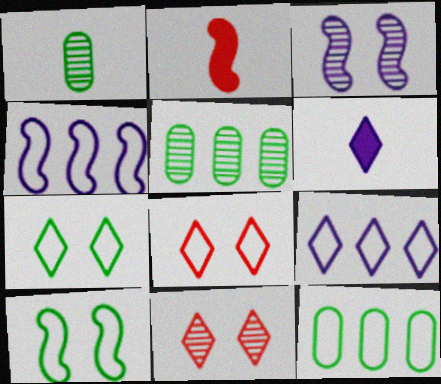[]